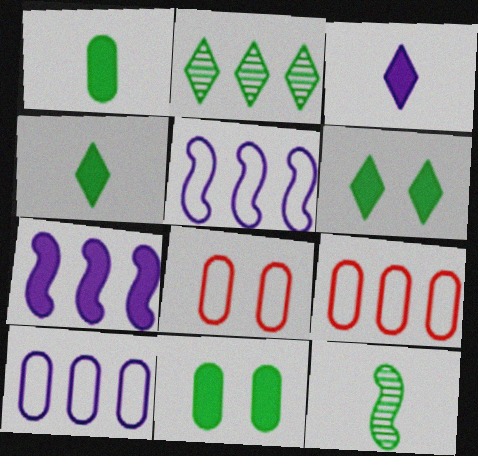[[2, 7, 9]]